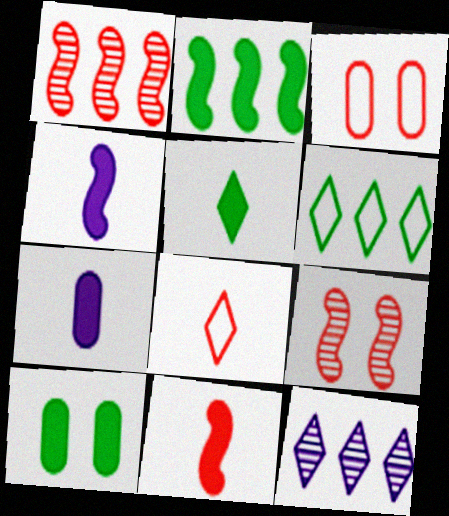[[2, 5, 10], 
[5, 7, 11], 
[6, 7, 9]]